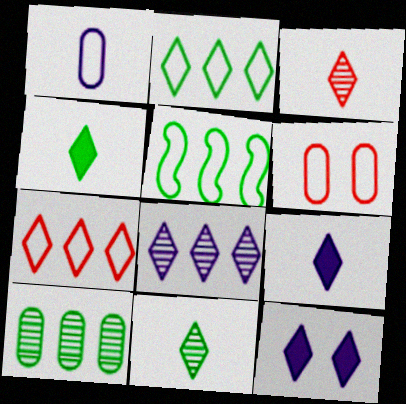[[2, 3, 12], 
[7, 11, 12]]